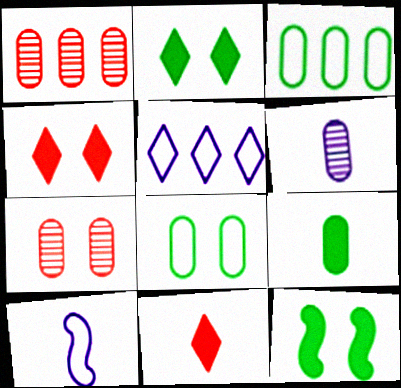[[1, 2, 10]]